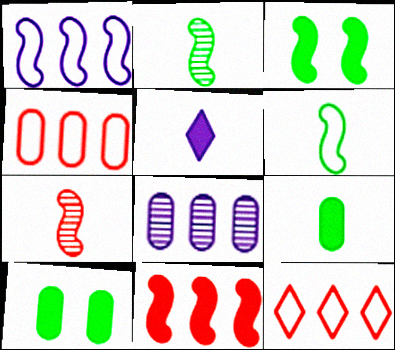[[1, 3, 7], 
[5, 10, 11]]